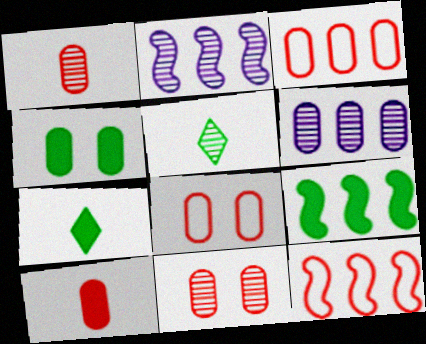[[2, 5, 11], 
[2, 7, 8], 
[2, 9, 12], 
[3, 10, 11], 
[4, 7, 9]]